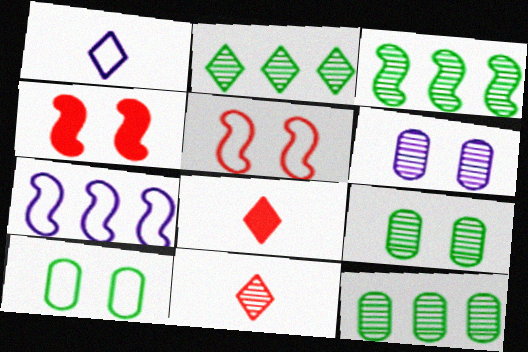[[1, 4, 12], 
[2, 3, 12], 
[3, 6, 11], 
[7, 8, 9]]